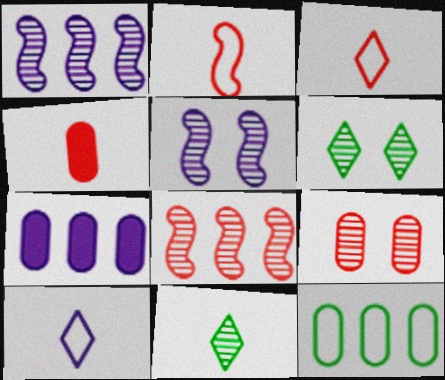[[1, 9, 11], 
[2, 6, 7], 
[5, 6, 9], 
[5, 7, 10]]